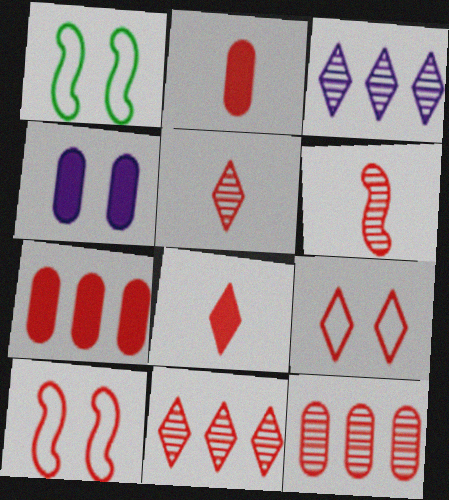[[1, 2, 3], 
[2, 10, 11], 
[5, 7, 10], 
[6, 7, 9], 
[8, 9, 11], 
[8, 10, 12]]